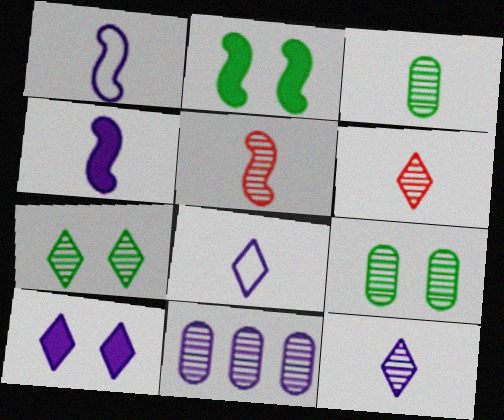[[1, 10, 11], 
[3, 5, 12], 
[5, 7, 11]]